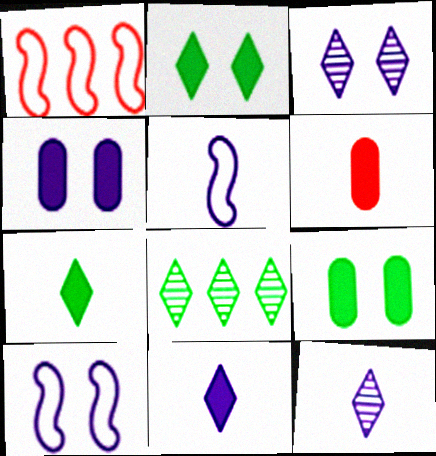[[1, 9, 12], 
[3, 4, 10], 
[6, 8, 10]]